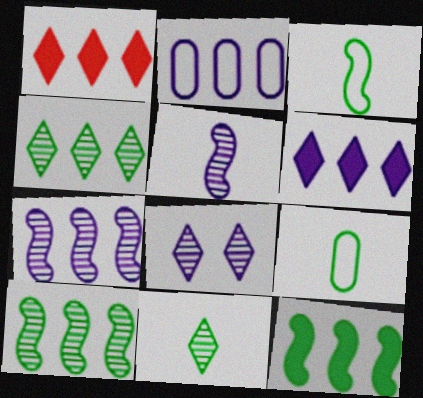[[1, 2, 10], 
[2, 6, 7]]